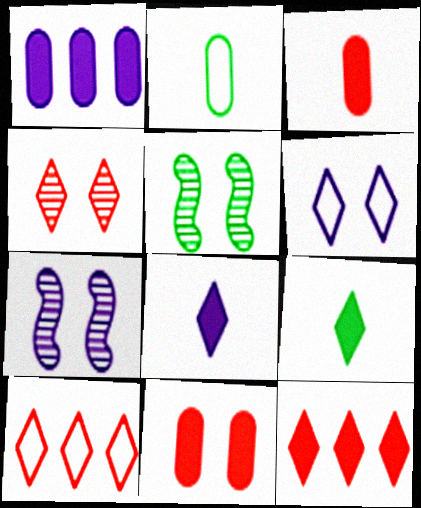[[2, 7, 12], 
[5, 6, 11]]